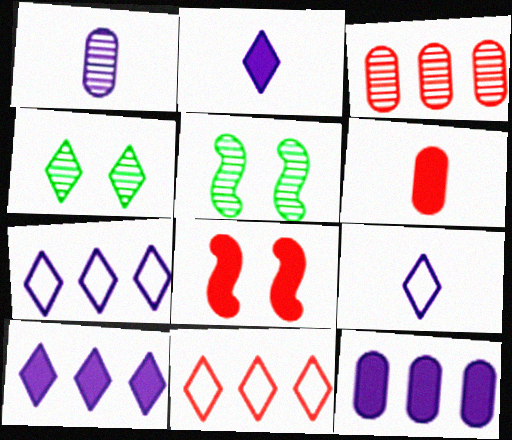[[2, 4, 11], 
[5, 6, 7]]